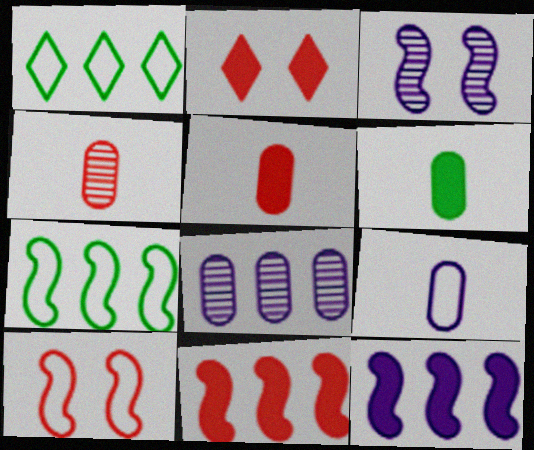[[1, 3, 5], 
[1, 8, 11], 
[1, 9, 10], 
[2, 5, 11], 
[2, 6, 12], 
[4, 6, 9]]